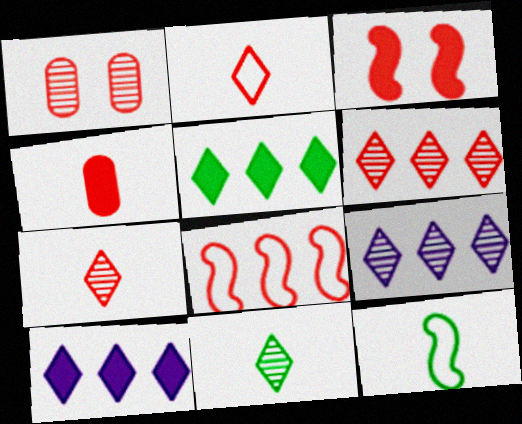[[1, 10, 12]]